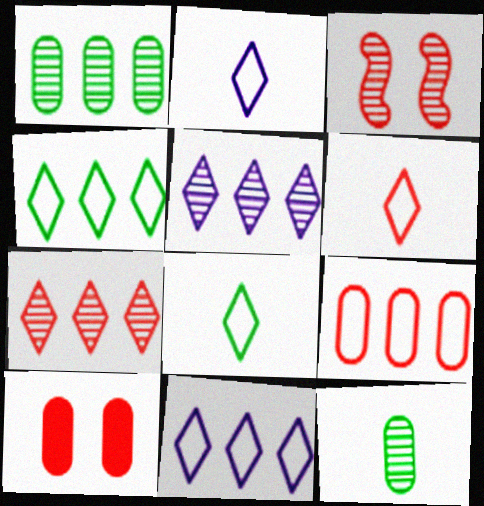[[2, 6, 8], 
[3, 5, 12]]